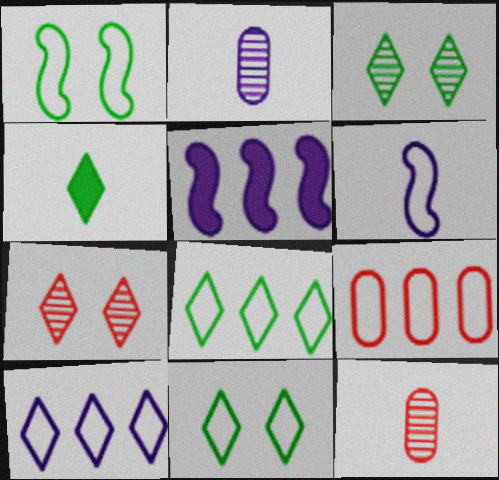[[3, 4, 8], 
[4, 6, 12], 
[4, 7, 10], 
[5, 11, 12], 
[6, 9, 11]]